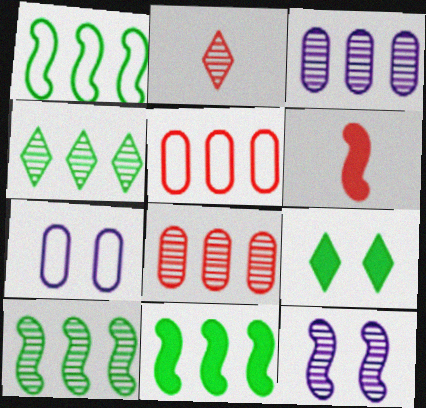[[1, 6, 12], 
[1, 10, 11], 
[2, 7, 11], 
[4, 6, 7]]